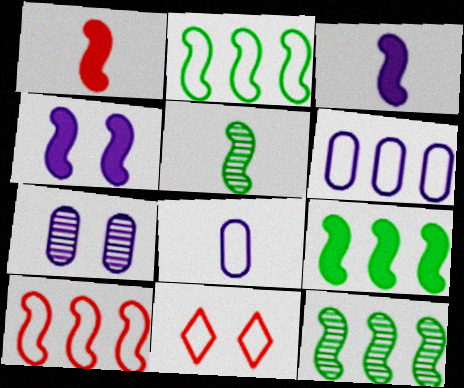[[1, 4, 9], 
[2, 8, 11], 
[2, 9, 12], 
[4, 5, 10]]